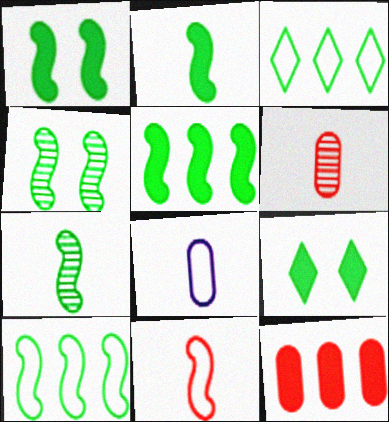[[1, 2, 5], 
[1, 7, 10], 
[2, 4, 10]]